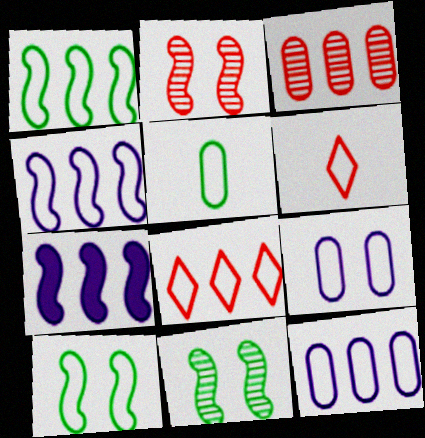[[1, 6, 9], 
[1, 8, 12], 
[6, 10, 12]]